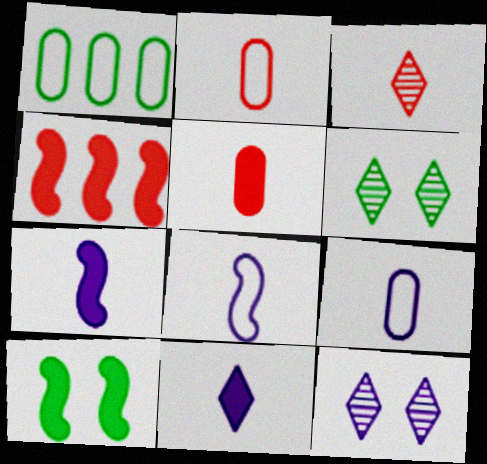[[4, 6, 9], 
[4, 7, 10]]